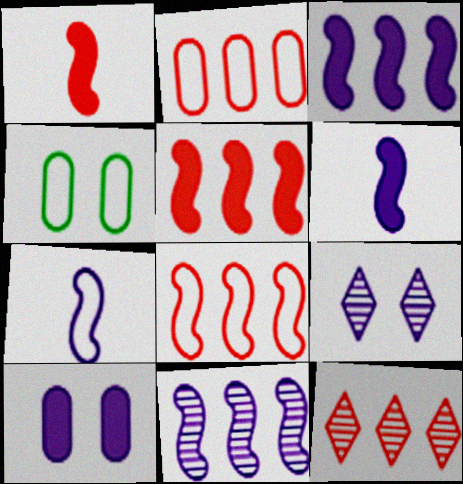[[2, 5, 12], 
[4, 6, 12]]